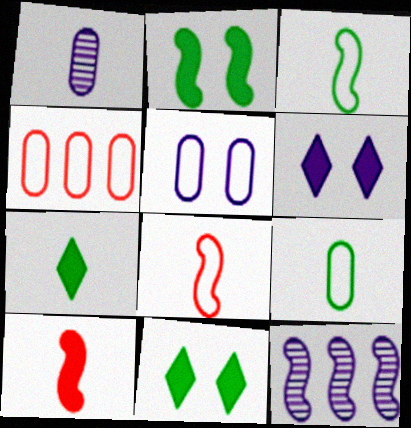[[1, 7, 8], 
[2, 8, 12], 
[4, 5, 9]]